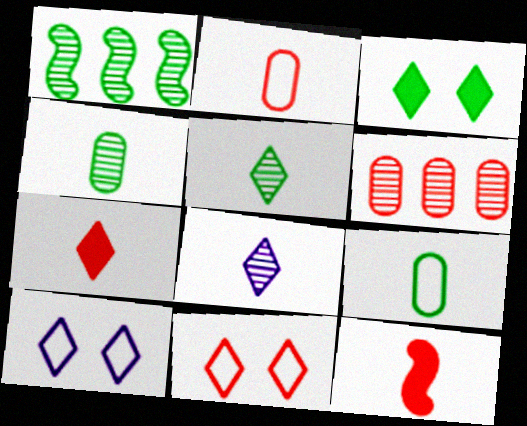[[1, 3, 9], 
[6, 11, 12], 
[8, 9, 12]]